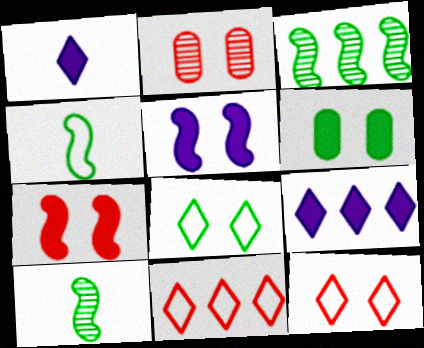[[2, 4, 9], 
[2, 5, 8], 
[2, 7, 12]]